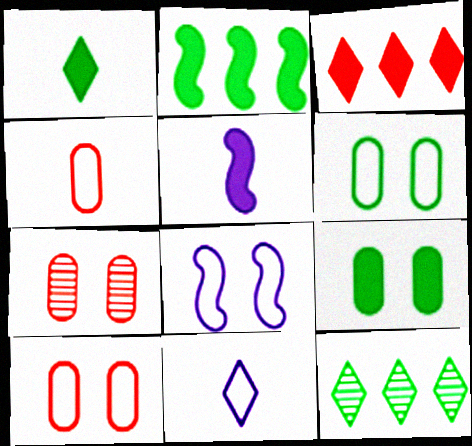[[1, 2, 9], 
[2, 7, 11], 
[3, 5, 9], 
[5, 10, 12]]